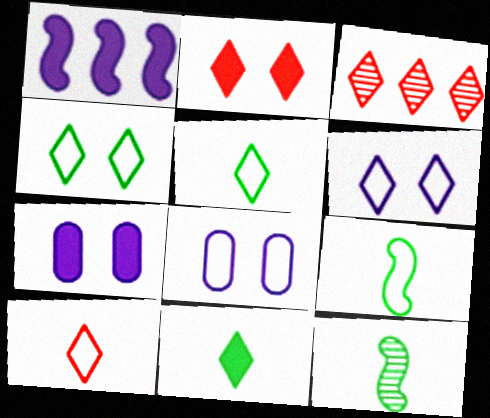[[2, 3, 10], 
[3, 6, 11], 
[3, 7, 9]]